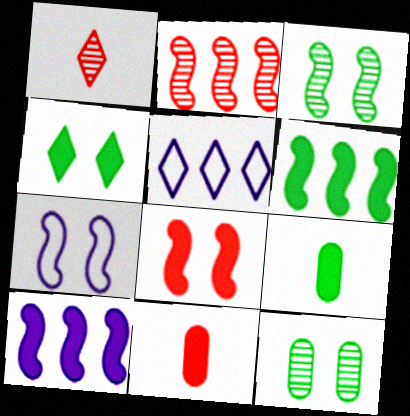[[1, 4, 5], 
[3, 5, 11], 
[3, 7, 8], 
[4, 6, 9], 
[4, 10, 11]]